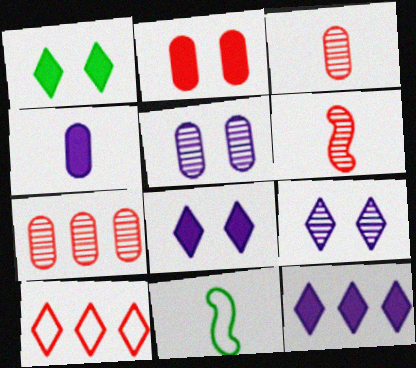[[2, 6, 10], 
[7, 8, 11]]